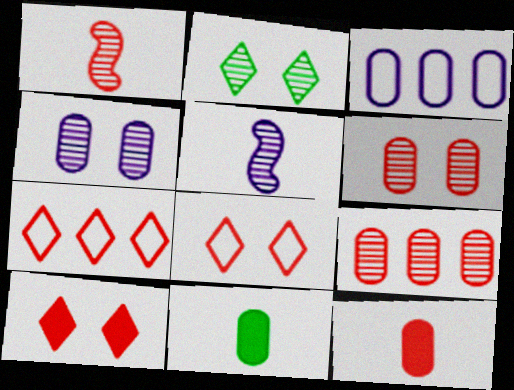[[2, 5, 9], 
[3, 6, 11]]